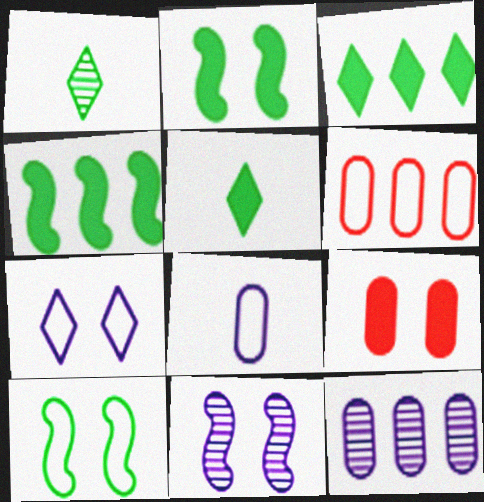[[5, 6, 11]]